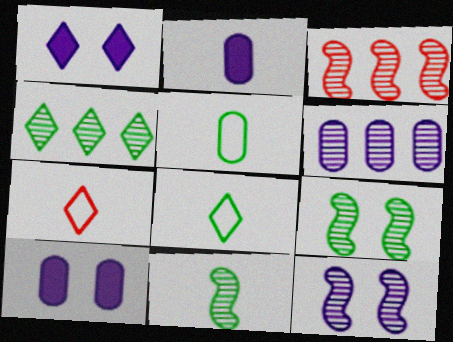[[1, 3, 5], 
[1, 4, 7], 
[2, 7, 11], 
[3, 4, 6], 
[3, 8, 10], 
[3, 11, 12]]